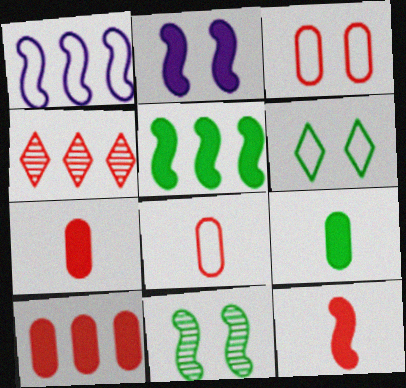[[1, 6, 8], 
[1, 11, 12], 
[2, 5, 12], 
[3, 4, 12]]